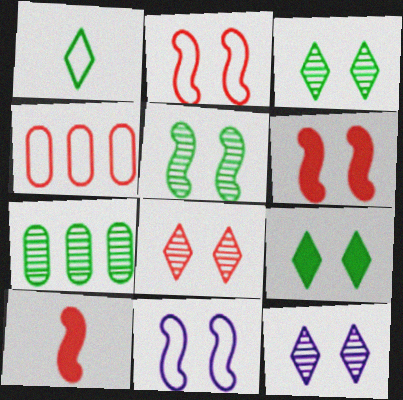[[1, 4, 11], 
[3, 8, 12], 
[4, 8, 10], 
[5, 6, 11]]